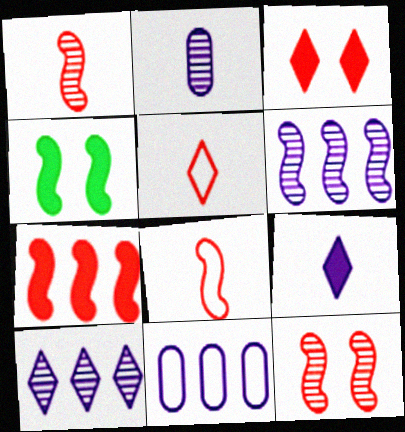[[4, 6, 8], 
[7, 8, 12]]